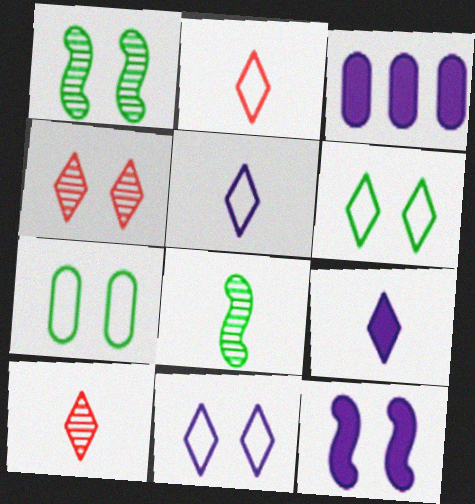[[1, 2, 3], 
[3, 9, 12], 
[4, 7, 12]]